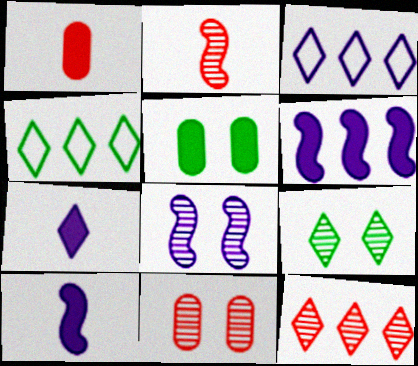[[1, 4, 8], 
[2, 3, 5], 
[2, 11, 12], 
[4, 10, 11], 
[8, 9, 11]]